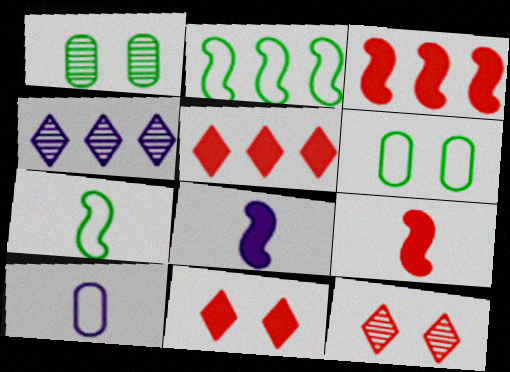[[4, 6, 9]]